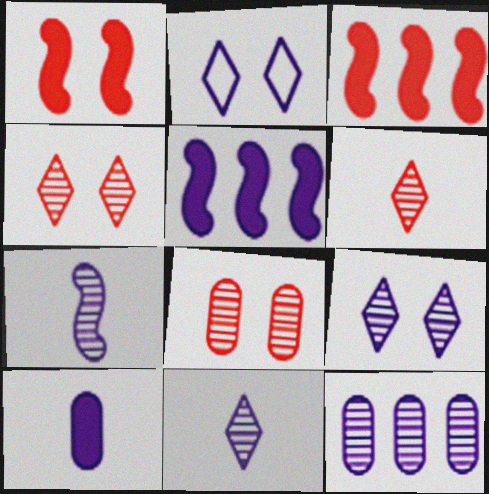[[7, 9, 12]]